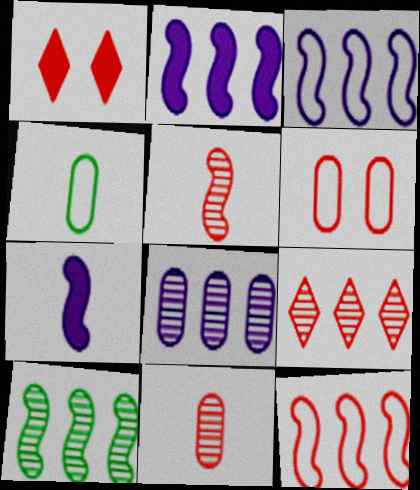[[1, 11, 12], 
[2, 10, 12], 
[8, 9, 10]]